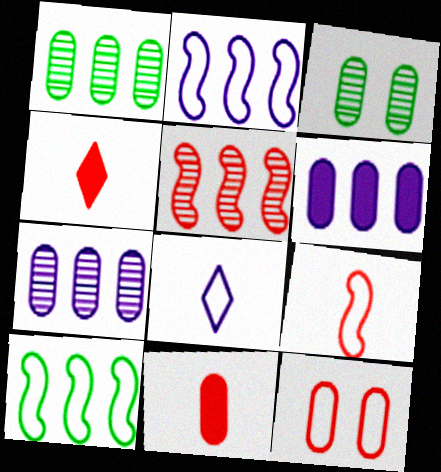[[2, 3, 4], 
[4, 5, 12], 
[8, 10, 12]]